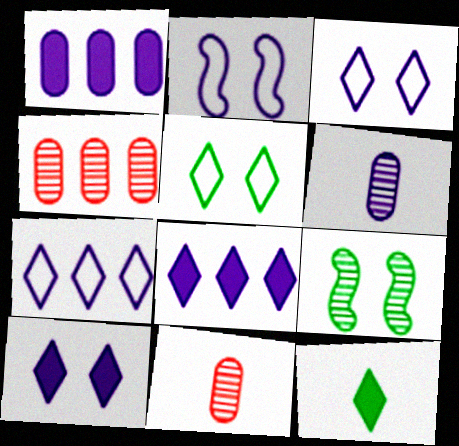[[2, 4, 12], 
[2, 6, 8]]